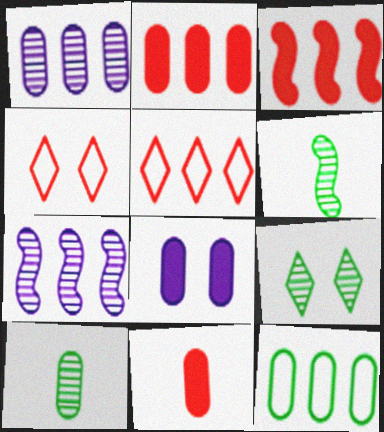[[1, 2, 12], 
[5, 6, 8]]